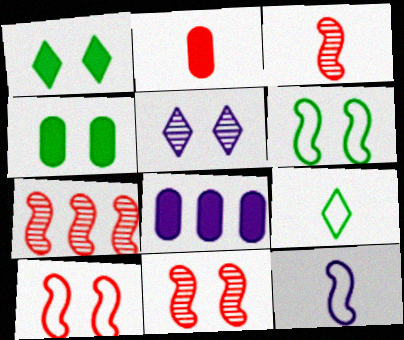[[2, 4, 8], 
[3, 7, 11], 
[4, 5, 10], 
[5, 8, 12], 
[8, 9, 11]]